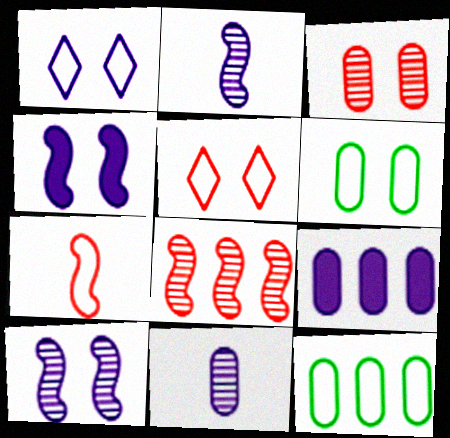[[1, 2, 9], 
[1, 7, 12]]